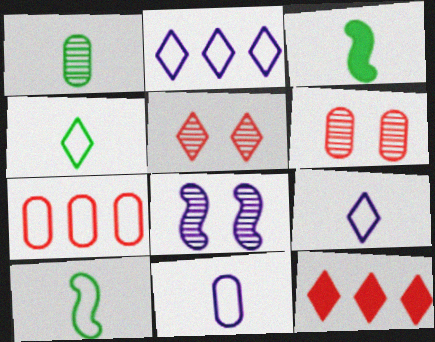[[1, 3, 4], 
[2, 3, 6]]